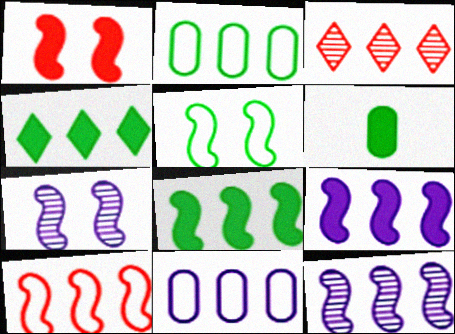[[1, 5, 7], 
[2, 3, 9], 
[3, 8, 11], 
[8, 10, 12]]